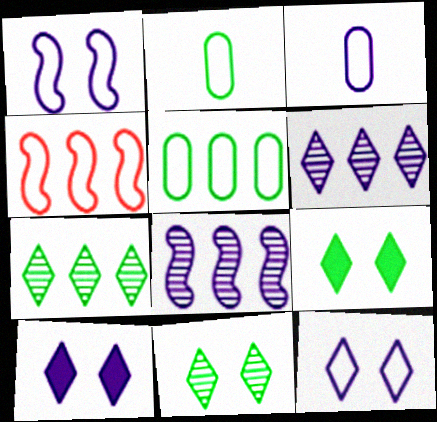[[2, 4, 12], 
[3, 8, 10]]